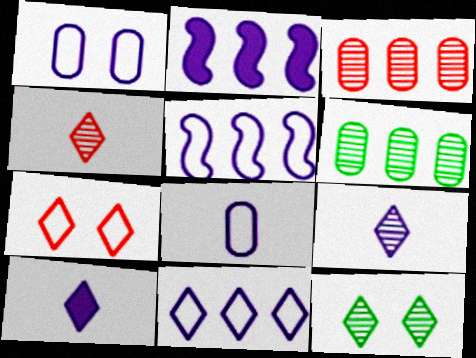[[1, 2, 9]]